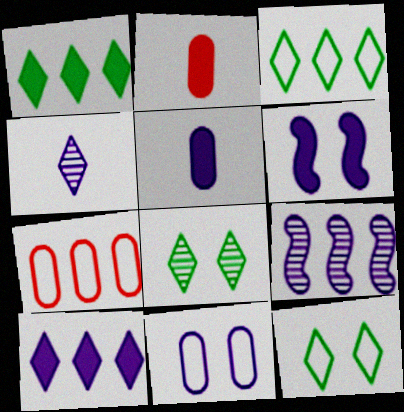[[1, 2, 6], 
[1, 7, 9], 
[2, 9, 12], 
[5, 6, 10]]